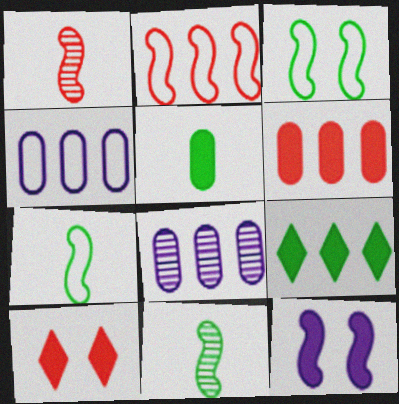[[2, 8, 9], 
[2, 11, 12], 
[4, 10, 11], 
[7, 8, 10]]